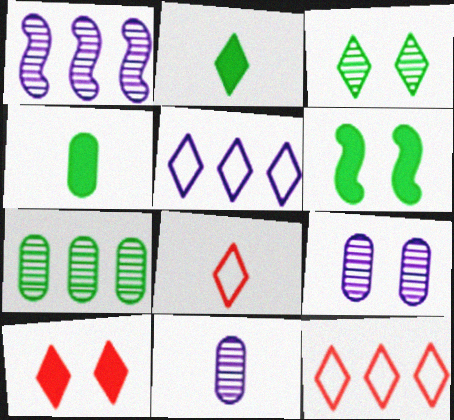[[6, 11, 12]]